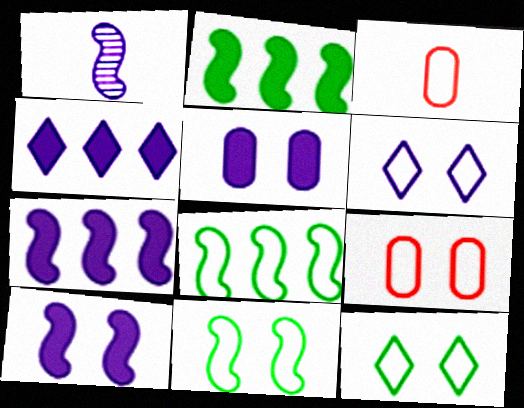[[3, 6, 8], 
[6, 9, 11]]